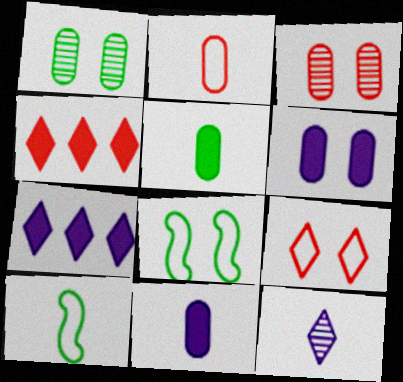[[3, 7, 10]]